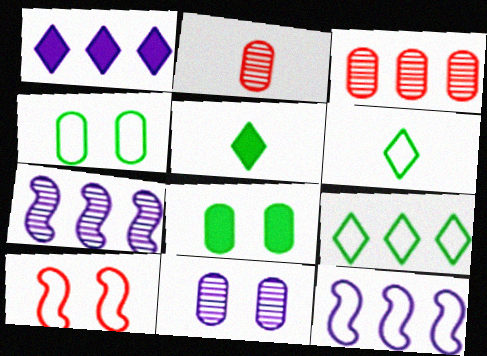[]